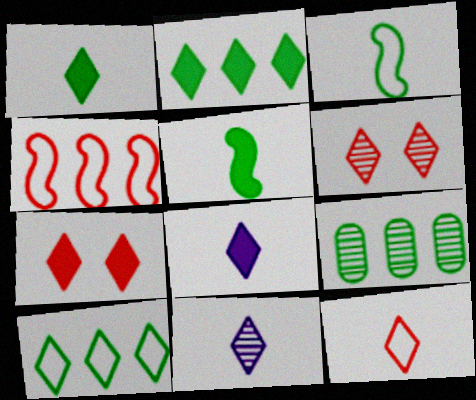[[1, 11, 12], 
[2, 7, 8], 
[6, 8, 10], 
[7, 10, 11]]